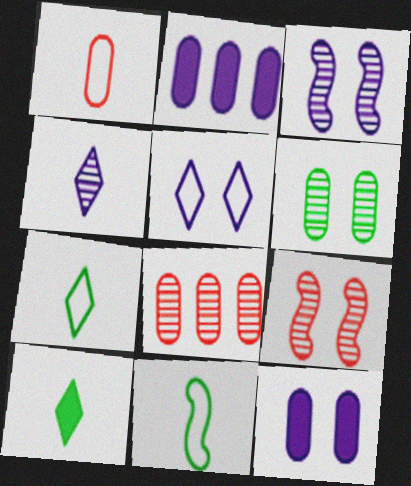[[1, 2, 6], 
[2, 7, 9], 
[3, 5, 12]]